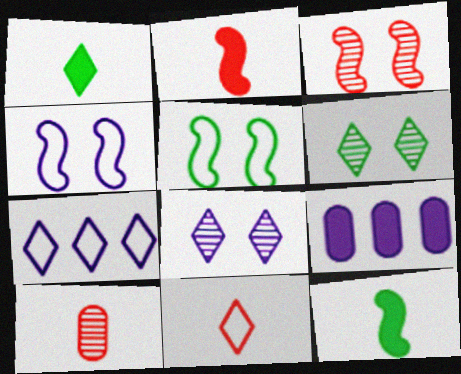[[2, 10, 11]]